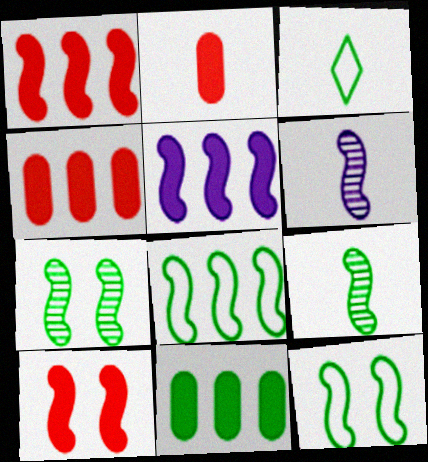[[1, 6, 12], 
[2, 3, 6], 
[3, 7, 11], 
[6, 8, 10]]